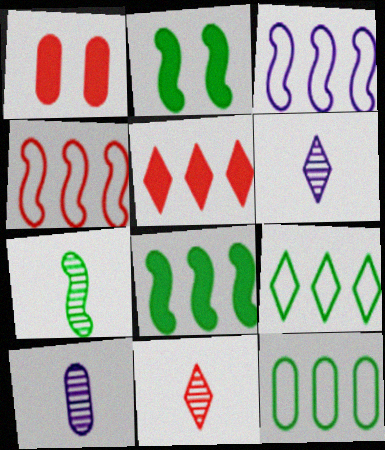[[1, 4, 11], 
[1, 10, 12], 
[7, 10, 11]]